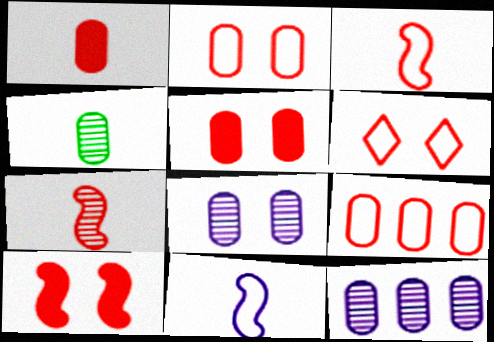[[3, 6, 9]]